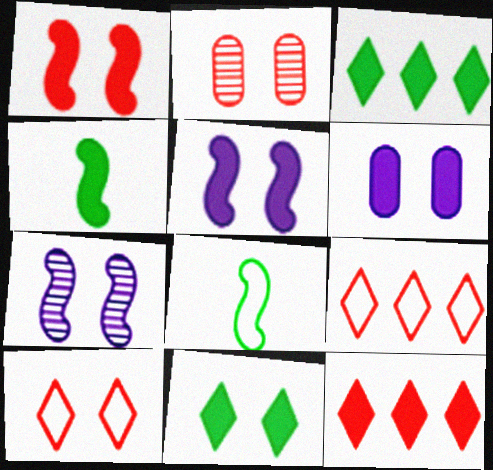[[1, 2, 10], 
[1, 6, 11], 
[4, 6, 12]]